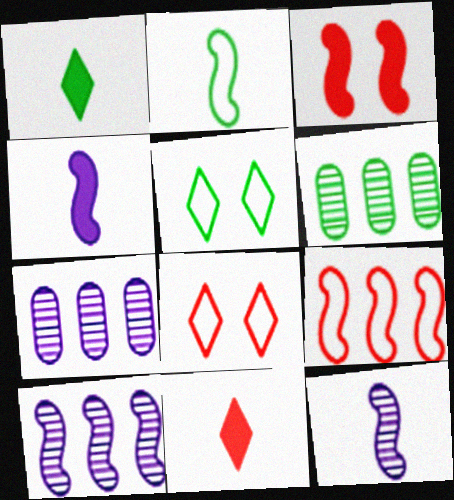[[2, 3, 10], 
[4, 6, 8]]